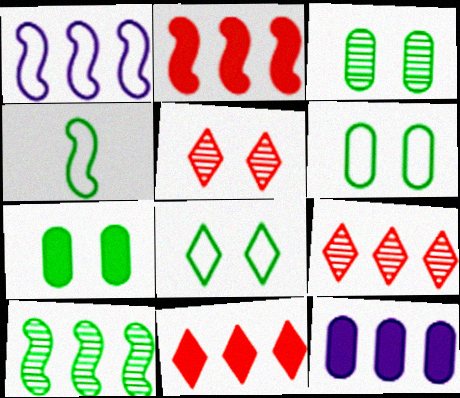[[1, 2, 10], 
[3, 6, 7], 
[4, 5, 12]]